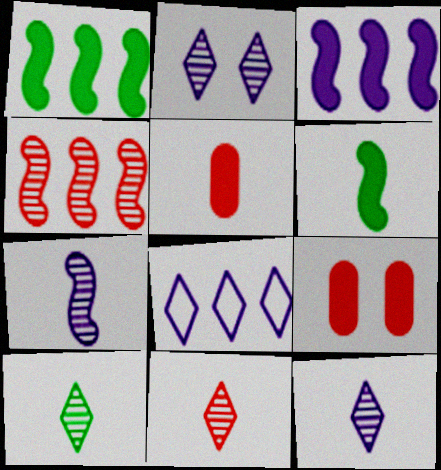[[10, 11, 12]]